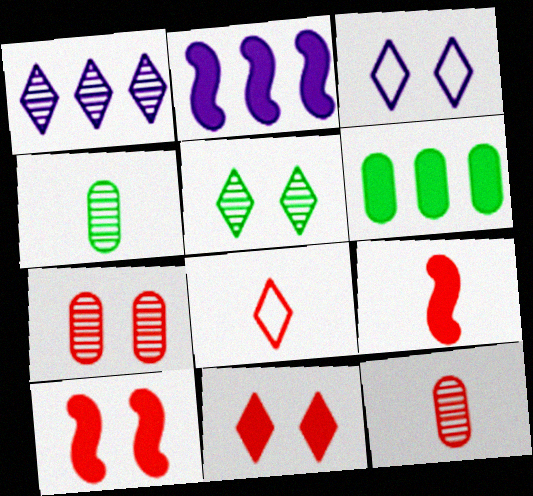[[3, 5, 11], 
[8, 9, 12]]